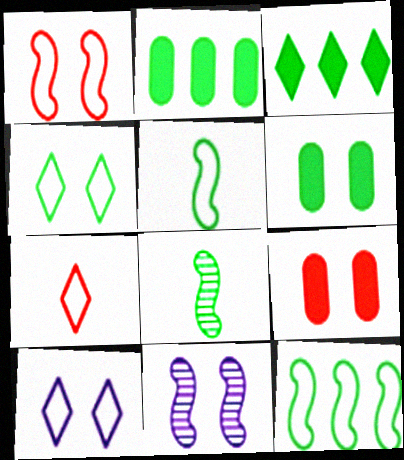[[2, 4, 8], 
[2, 7, 11], 
[4, 9, 11]]